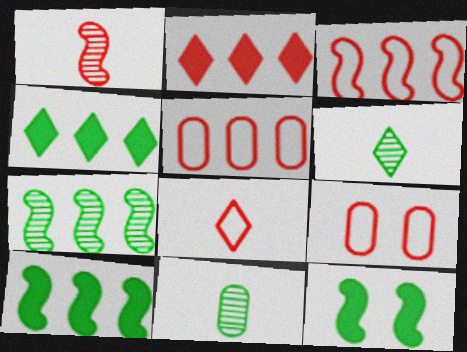[[1, 2, 9], 
[3, 8, 9]]